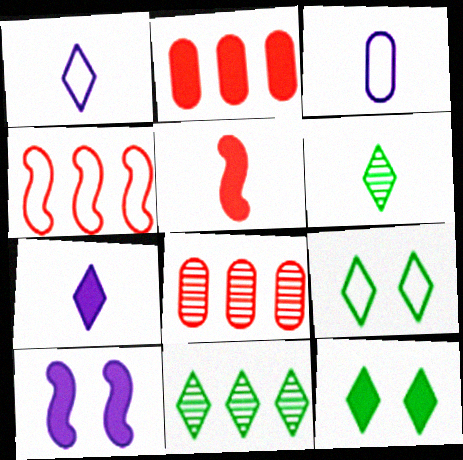[[3, 4, 9], 
[3, 5, 6]]